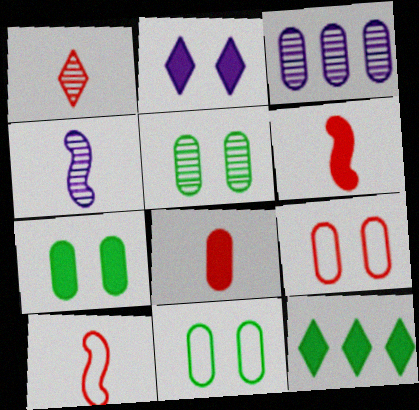[[1, 8, 10], 
[3, 8, 11], 
[4, 9, 12], 
[5, 7, 11]]